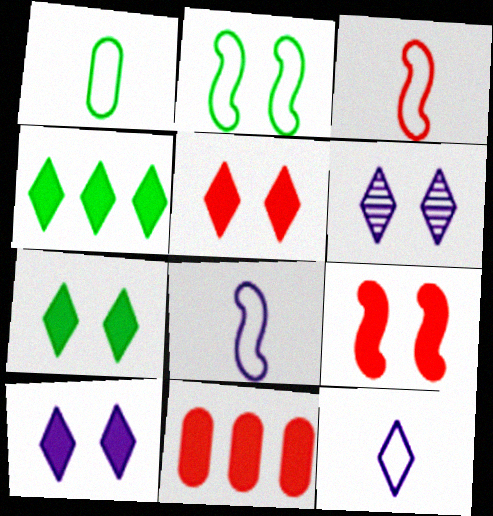[[1, 3, 12], 
[5, 7, 10]]